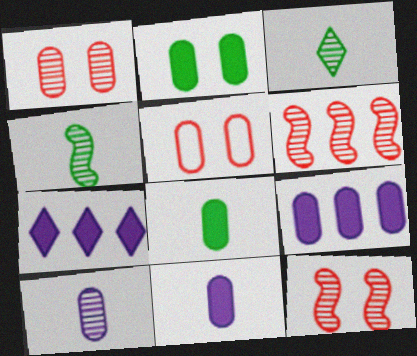[[4, 5, 7]]